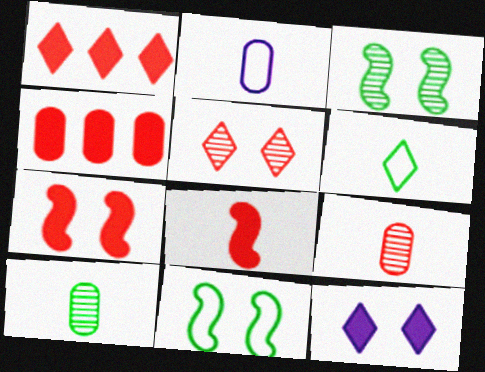[[1, 2, 3]]